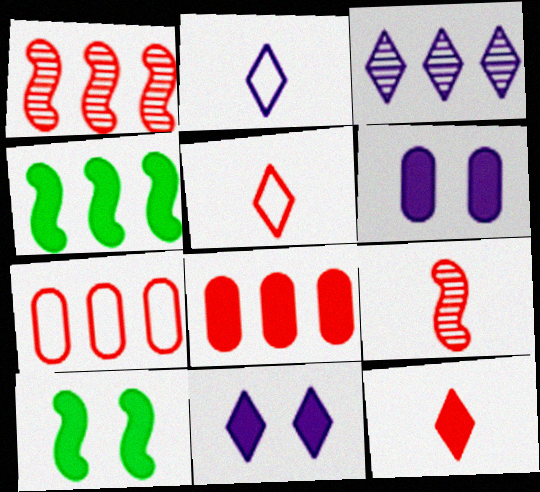[[2, 3, 11], 
[3, 4, 7], 
[4, 6, 12]]